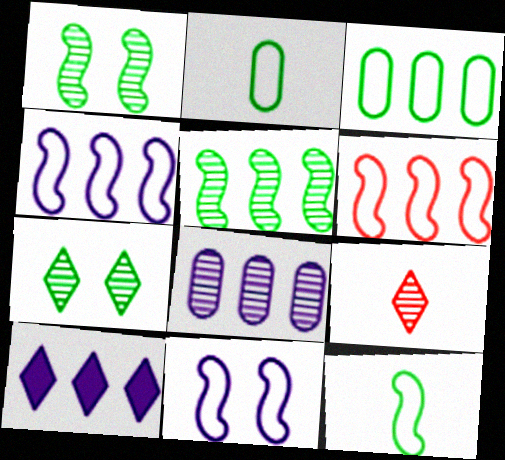[[1, 8, 9], 
[4, 8, 10], 
[6, 11, 12]]